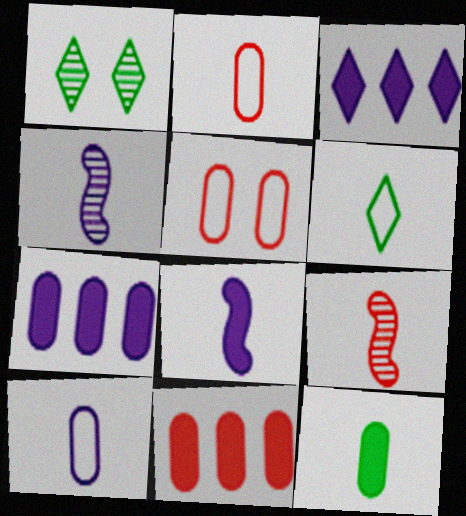[]